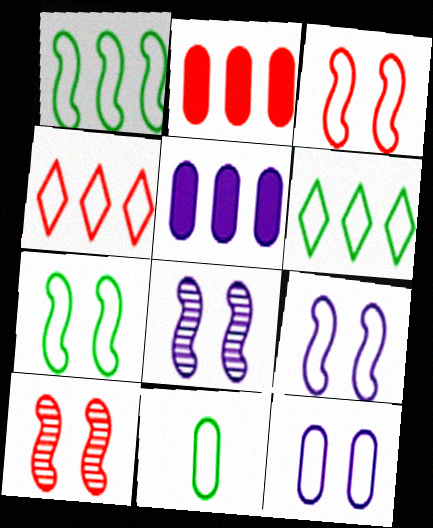[[3, 7, 9], 
[4, 9, 11], 
[6, 7, 11]]